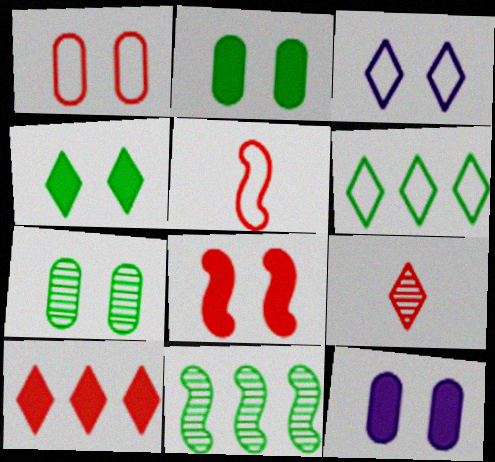[[1, 7, 12], 
[3, 7, 8], 
[4, 8, 12]]